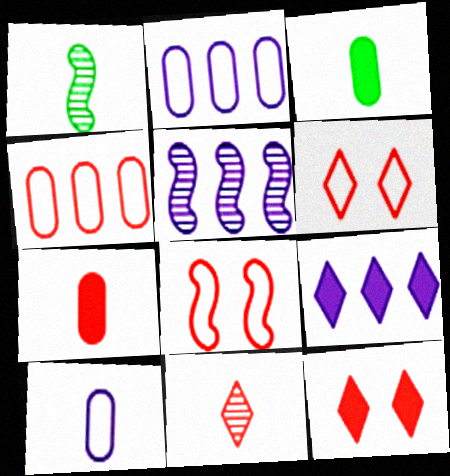[[1, 2, 12], 
[2, 5, 9], 
[3, 5, 6]]